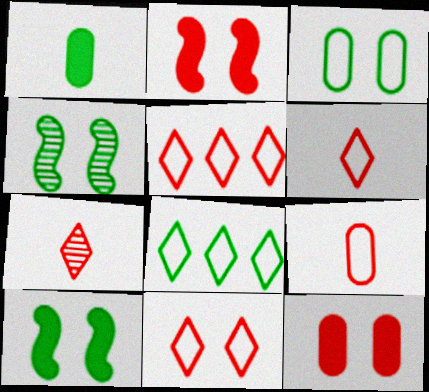[[1, 4, 8], 
[5, 6, 11]]